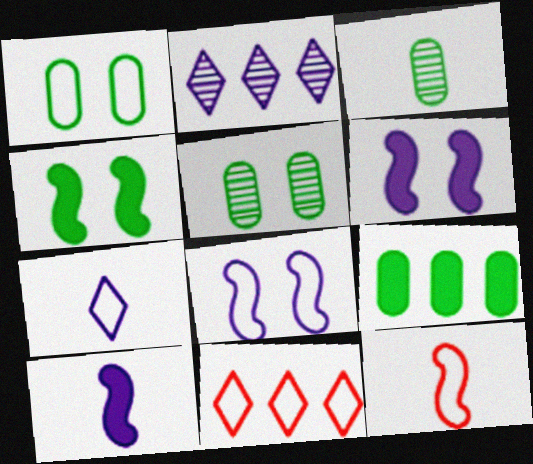[[1, 3, 9], 
[3, 6, 11], 
[5, 10, 11]]